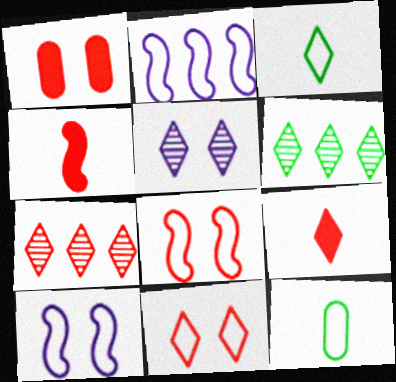[[2, 11, 12], 
[7, 9, 11]]